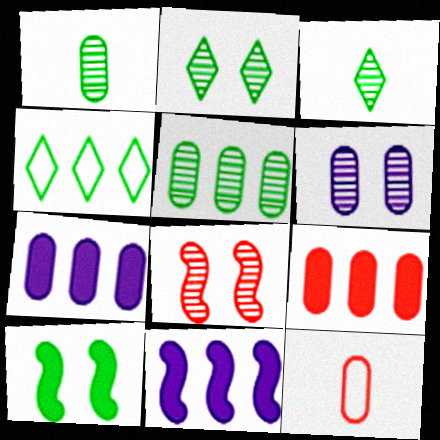[[1, 4, 10], 
[2, 6, 8], 
[2, 11, 12]]